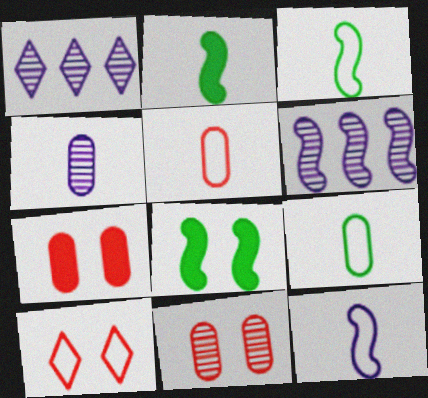[[1, 3, 7], 
[1, 5, 8]]